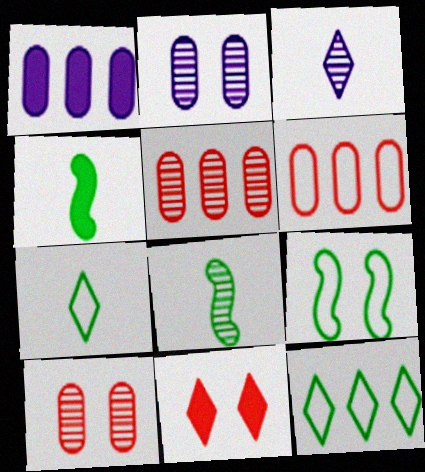[[1, 4, 11], 
[2, 9, 11], 
[3, 11, 12]]